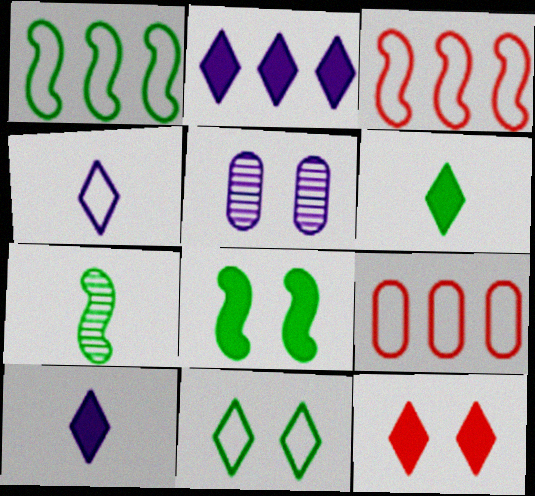[[1, 7, 8], 
[2, 6, 12], 
[3, 5, 6]]